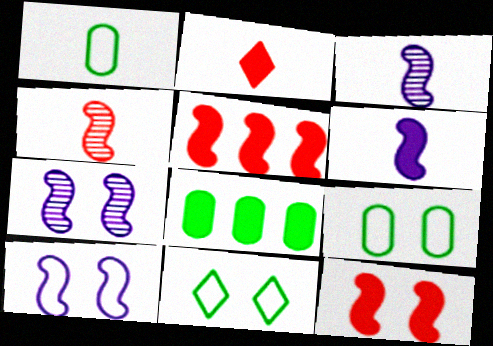[[1, 2, 3]]